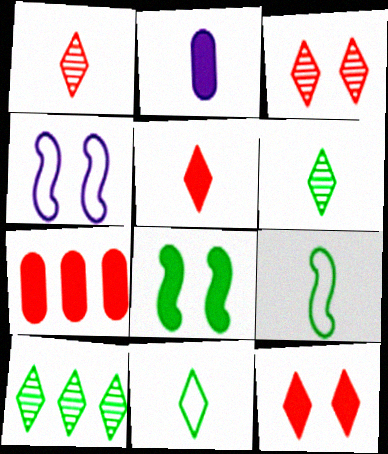[[1, 2, 9], 
[4, 6, 7]]